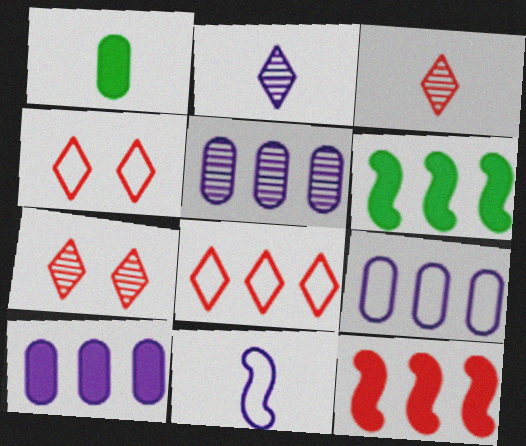[[1, 3, 11], 
[5, 6, 8], 
[5, 9, 10]]